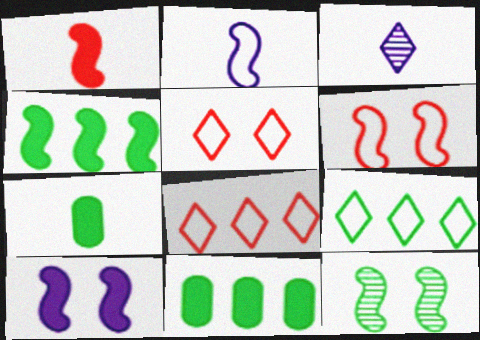[[1, 4, 10], 
[3, 6, 11], 
[6, 10, 12], 
[7, 9, 12]]